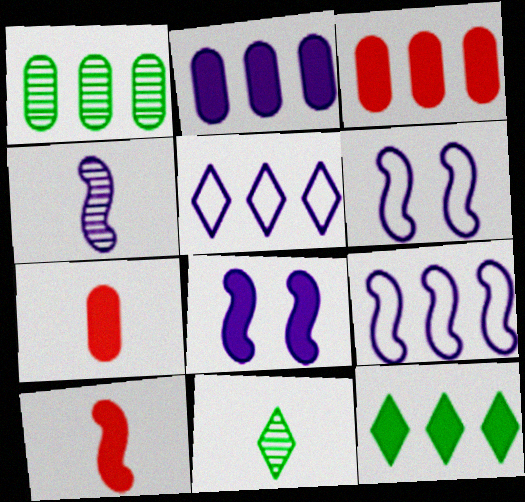[[3, 6, 11], 
[4, 8, 9], 
[7, 8, 12]]